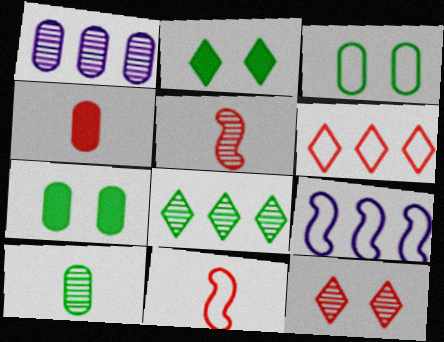[[1, 2, 11], 
[1, 3, 4]]